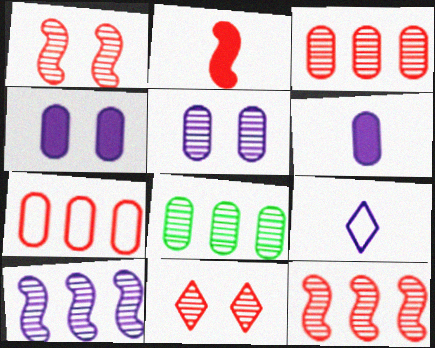[[2, 7, 11], 
[4, 9, 10]]